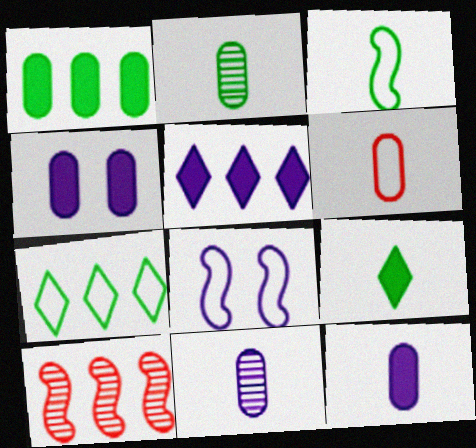[[2, 3, 9], 
[2, 6, 12], 
[5, 8, 11], 
[6, 7, 8]]